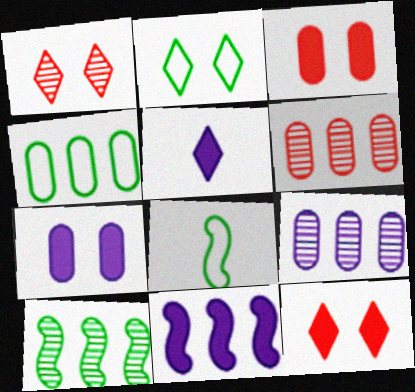[[2, 4, 8], 
[5, 7, 11], 
[8, 9, 12]]